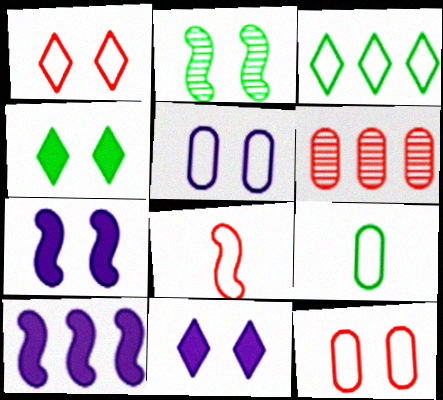[[2, 8, 10], 
[2, 11, 12], 
[3, 5, 8], 
[3, 6, 10]]